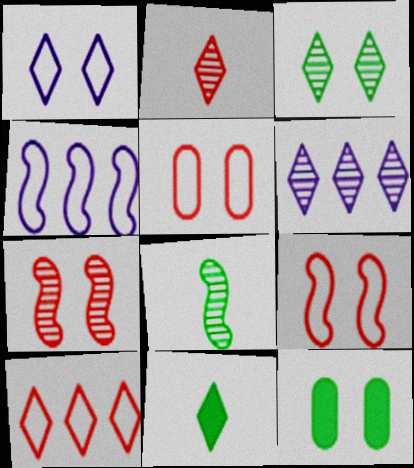[[1, 7, 12], 
[2, 3, 6], 
[2, 4, 12]]